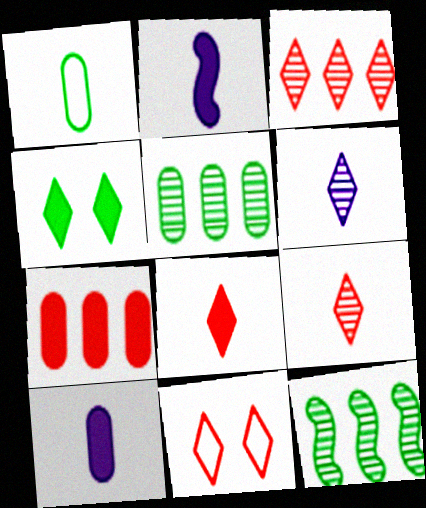[[1, 2, 9], 
[1, 4, 12], 
[2, 4, 7], 
[2, 5, 11], 
[3, 8, 11], 
[10, 11, 12]]